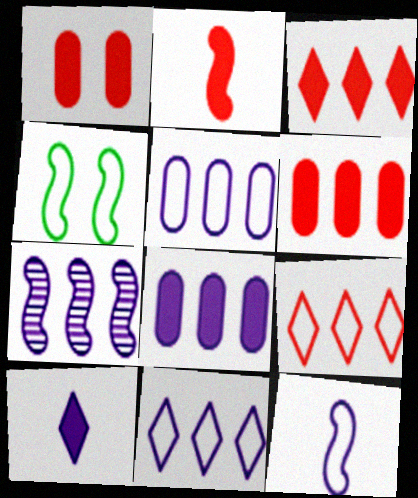[[1, 2, 3], 
[2, 4, 7], 
[7, 8, 11]]